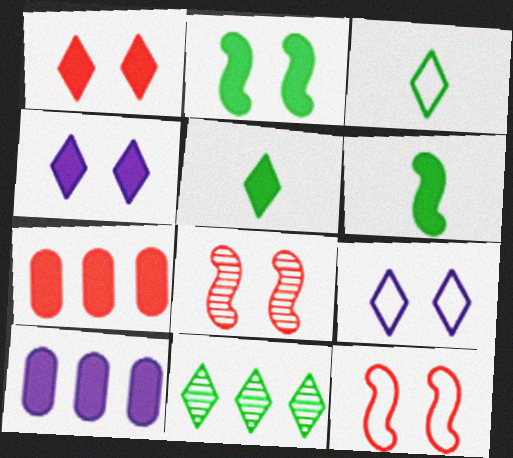[[1, 6, 10], 
[3, 8, 10], 
[4, 6, 7]]